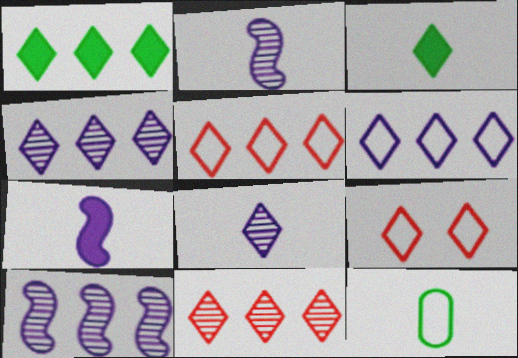[[1, 4, 5], 
[1, 6, 11], 
[1, 8, 9], 
[3, 4, 9]]